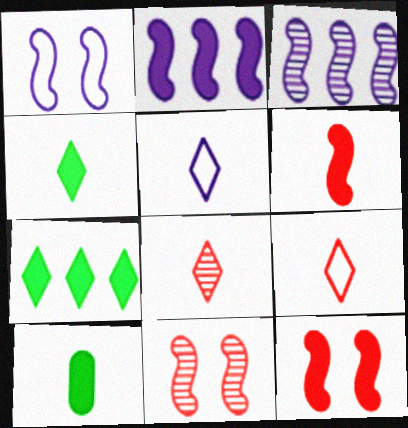[[4, 5, 8]]